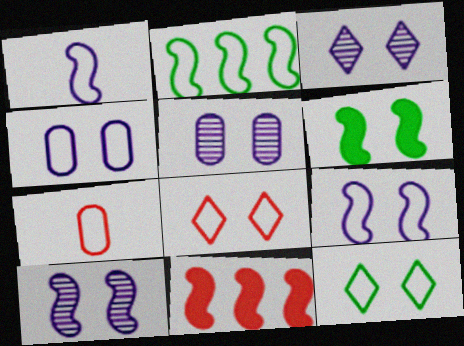[[3, 5, 10], 
[5, 6, 8]]